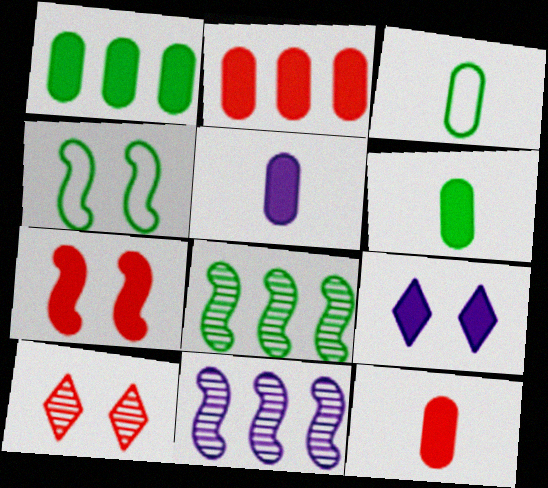[[5, 6, 12]]